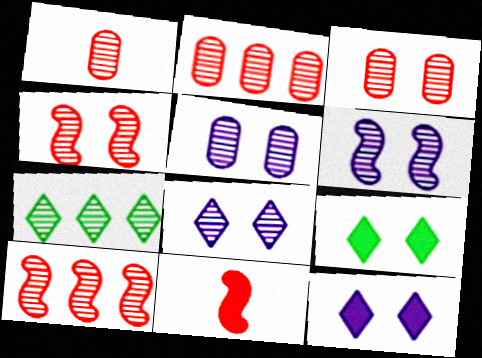[[1, 2, 3], 
[1, 6, 7], 
[5, 6, 8]]